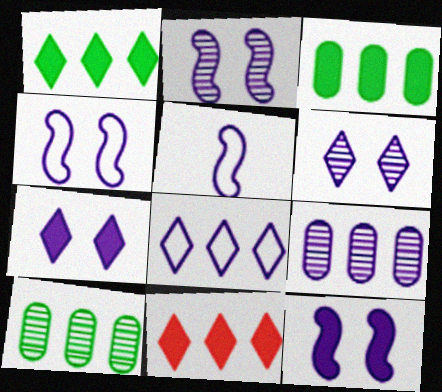[[2, 4, 12], 
[5, 7, 9]]